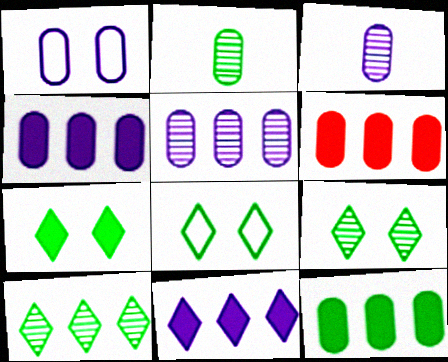[[1, 2, 6], 
[1, 3, 4], 
[4, 6, 12], 
[7, 8, 9]]